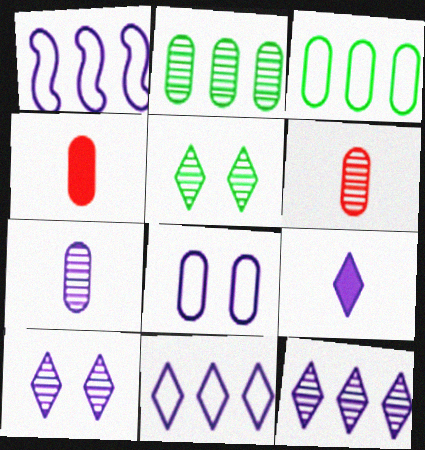[[1, 4, 5], 
[2, 4, 8], 
[9, 10, 11]]